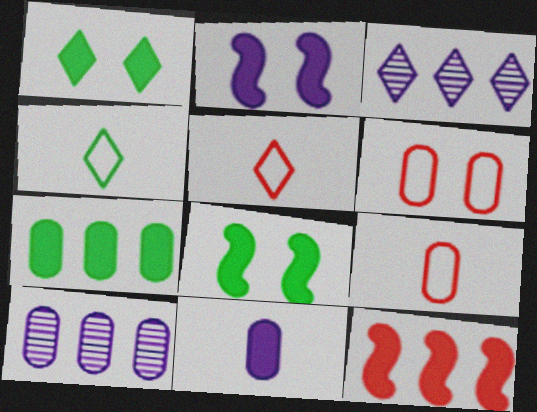[[1, 3, 5], 
[1, 11, 12], 
[3, 8, 9], 
[5, 8, 10]]